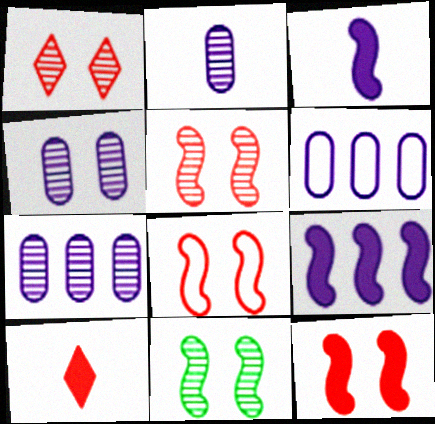[[1, 4, 11], 
[2, 4, 7], 
[5, 8, 12], 
[6, 10, 11]]